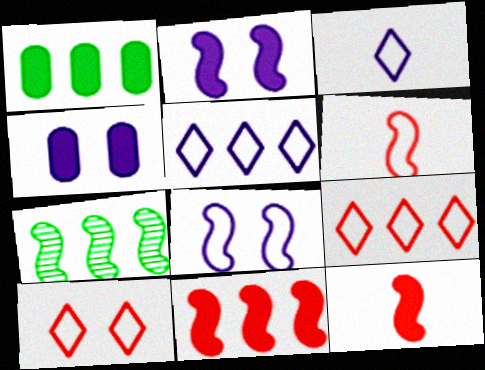[[2, 6, 7], 
[7, 8, 12]]